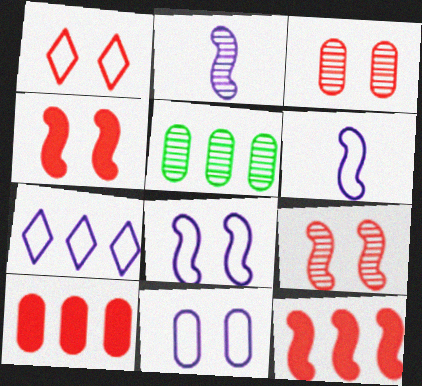[[1, 3, 4], 
[5, 7, 12], 
[6, 7, 11]]